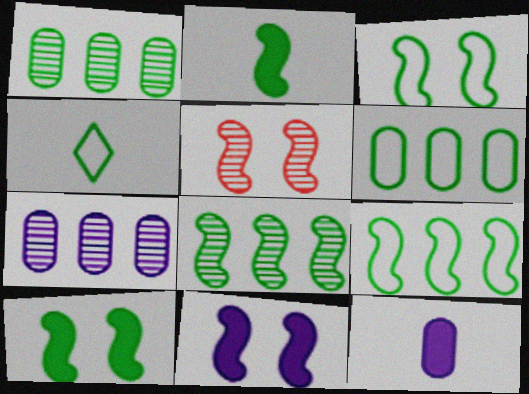[[1, 4, 10], 
[2, 3, 8], 
[3, 4, 6], 
[3, 5, 11]]